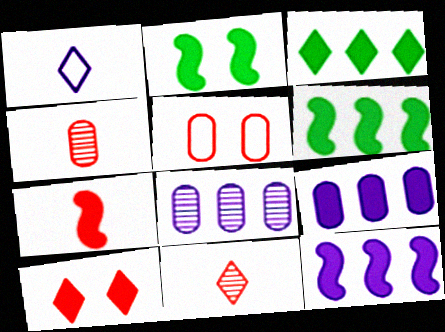[[2, 7, 12]]